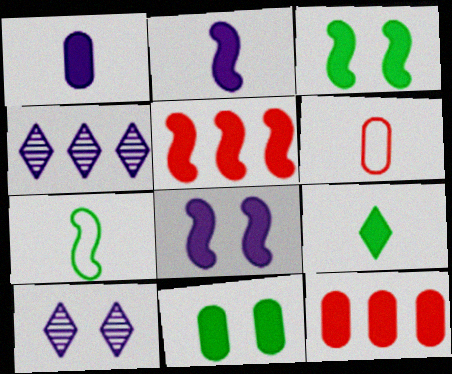[[1, 11, 12], 
[2, 3, 5], 
[3, 4, 6], 
[7, 10, 12], 
[8, 9, 12]]